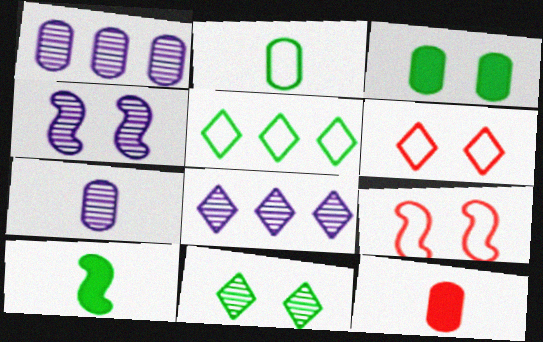[[1, 6, 10], 
[2, 7, 12], 
[3, 4, 6], 
[4, 5, 12], 
[4, 7, 8]]